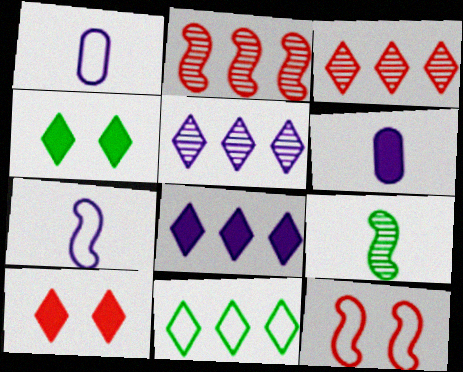[[1, 2, 4], 
[1, 11, 12], 
[3, 8, 11]]